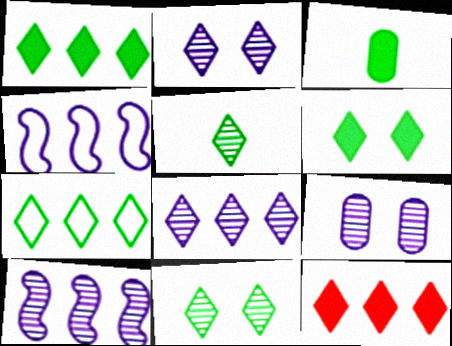[[5, 6, 7], 
[7, 8, 12]]